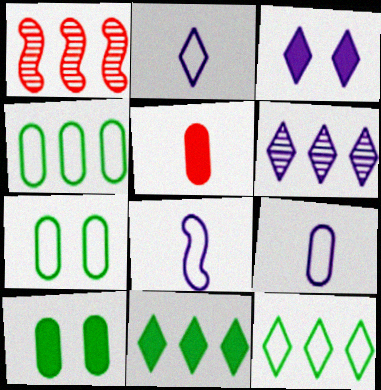[[1, 2, 10], 
[2, 3, 6], 
[2, 8, 9]]